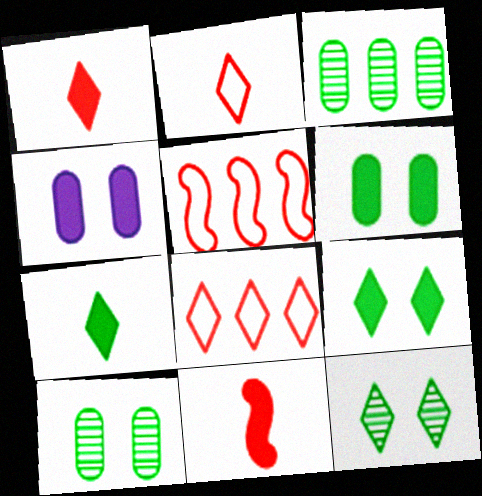[]